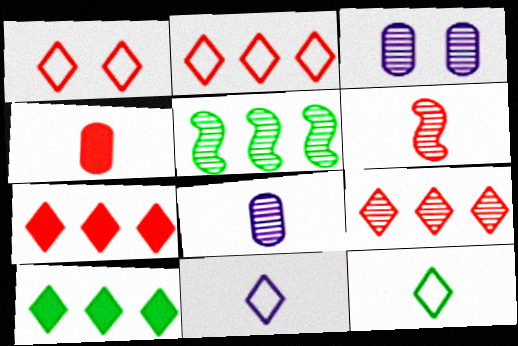[[2, 7, 9]]